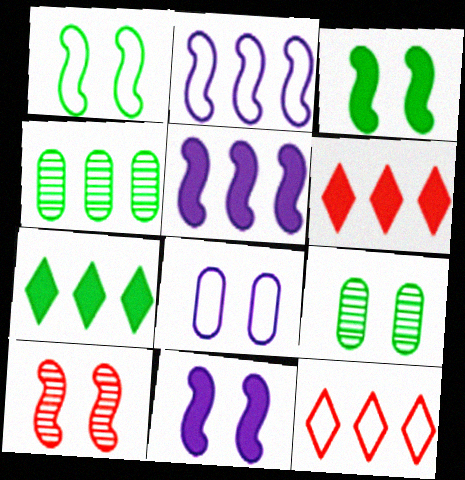[[1, 10, 11], 
[2, 4, 6], 
[4, 5, 12]]